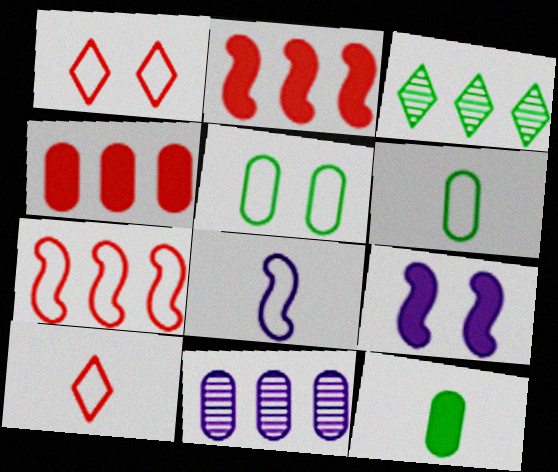[[6, 8, 10]]